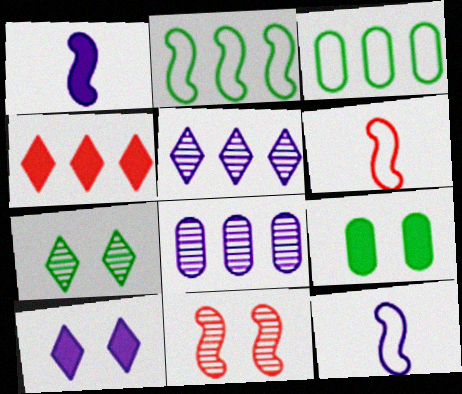[[1, 2, 11], 
[1, 4, 9], 
[2, 4, 8], 
[5, 6, 9], 
[8, 10, 12]]